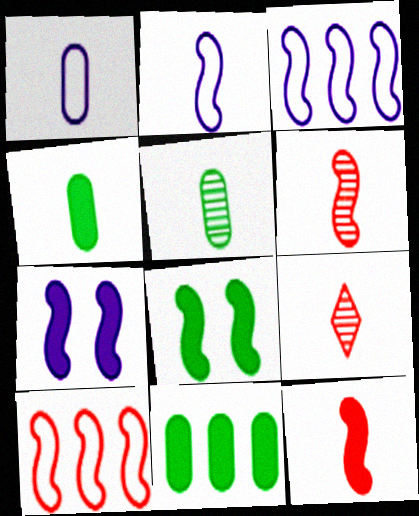[[2, 4, 9], 
[3, 6, 8]]